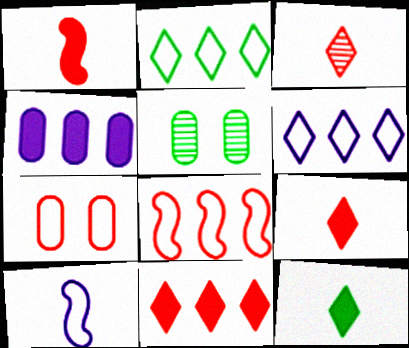[[1, 5, 6], 
[2, 7, 10], 
[5, 10, 11]]